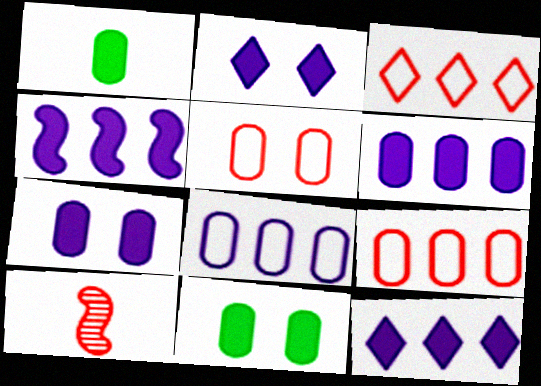[[4, 6, 12]]